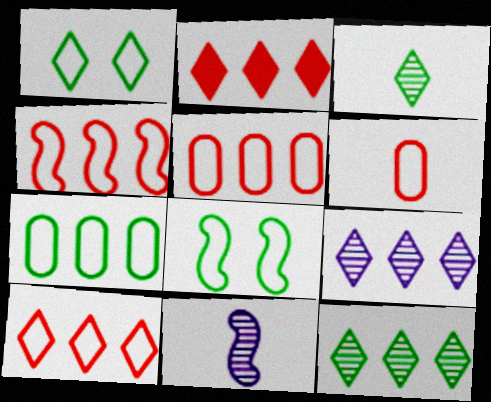[[4, 5, 10]]